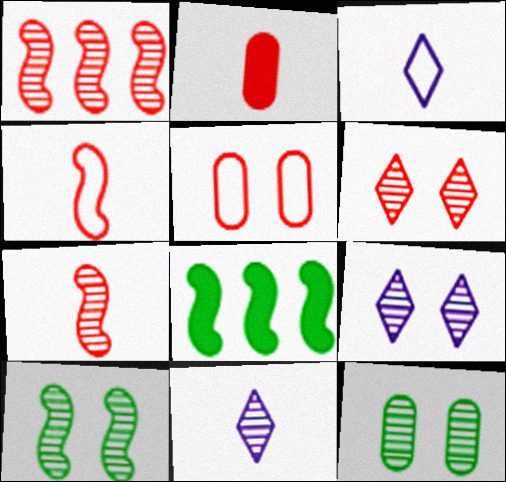[[1, 11, 12], 
[5, 8, 11]]